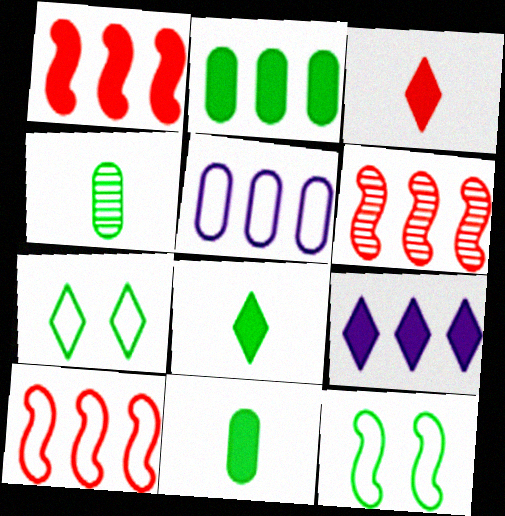[[1, 2, 9], 
[1, 6, 10]]